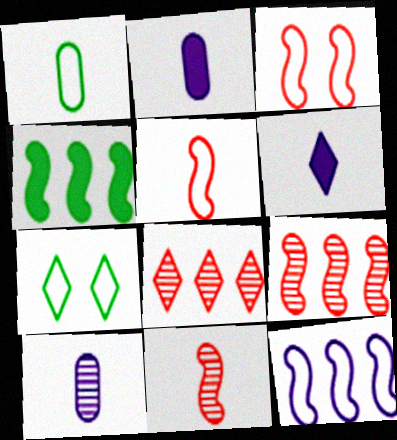[[1, 6, 11], 
[2, 7, 9], 
[4, 9, 12], 
[6, 7, 8]]